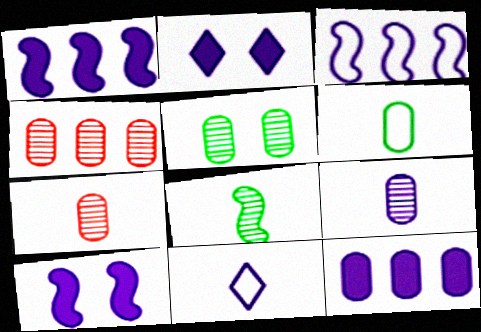[[2, 3, 9], 
[4, 5, 9]]